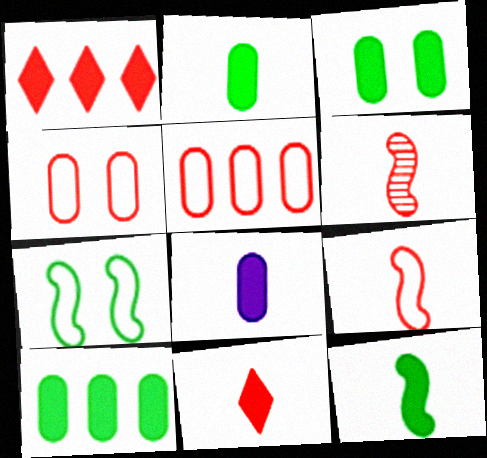[[1, 4, 6], 
[2, 3, 10], 
[8, 11, 12]]